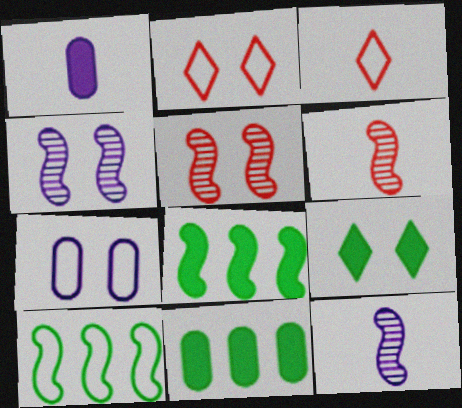[[2, 11, 12], 
[3, 4, 11], 
[3, 7, 10], 
[5, 7, 9]]